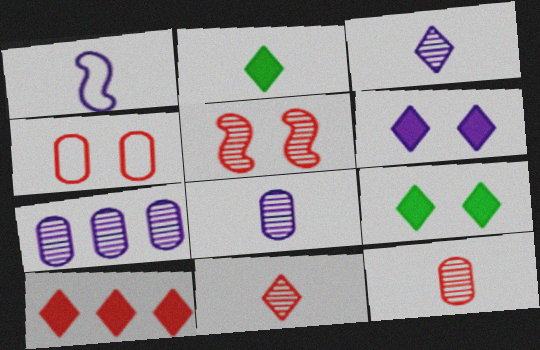[[1, 2, 12], 
[1, 6, 7], 
[2, 6, 10]]